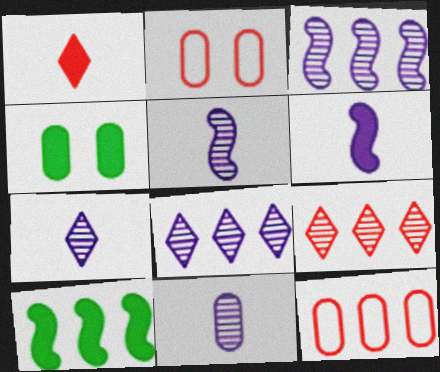[[2, 7, 10], 
[4, 11, 12], 
[5, 7, 11], 
[8, 10, 12]]